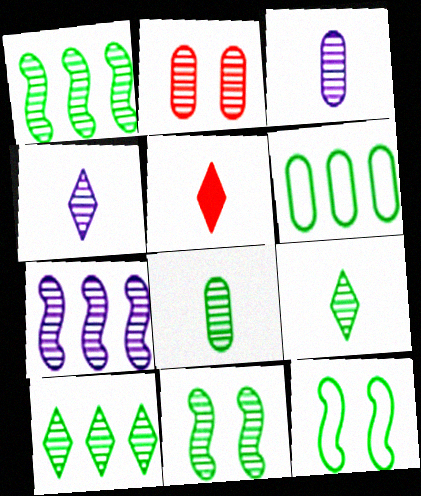[[1, 2, 4], 
[2, 7, 9], 
[8, 10, 11]]